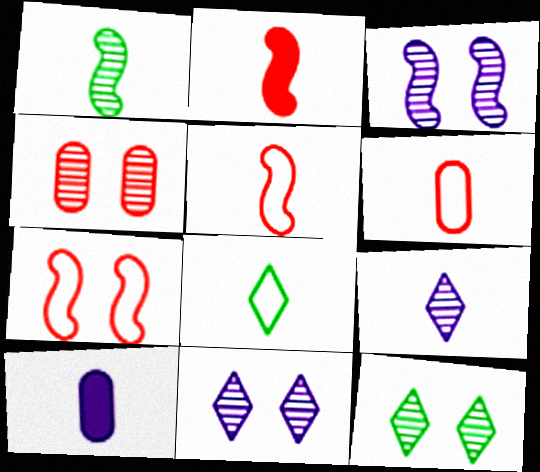[[3, 4, 12]]